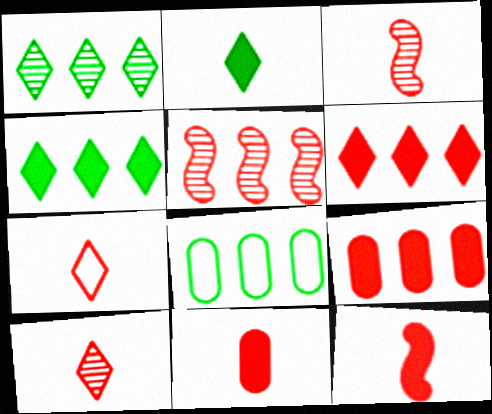[[3, 7, 11]]